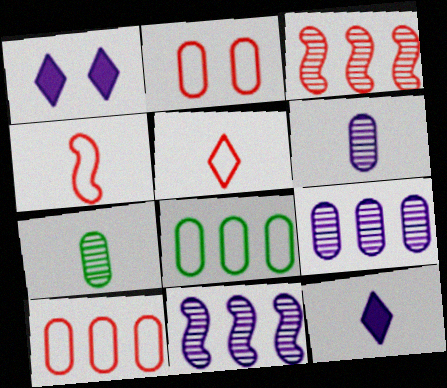[[4, 7, 12]]